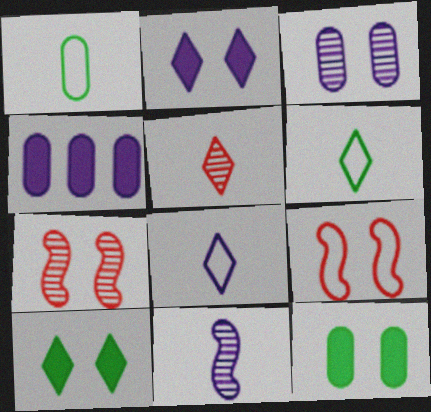[[3, 9, 10], 
[4, 6, 7]]